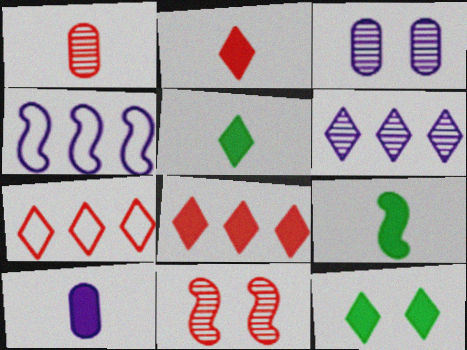[[1, 4, 12], 
[2, 9, 10], 
[3, 7, 9], 
[4, 9, 11]]